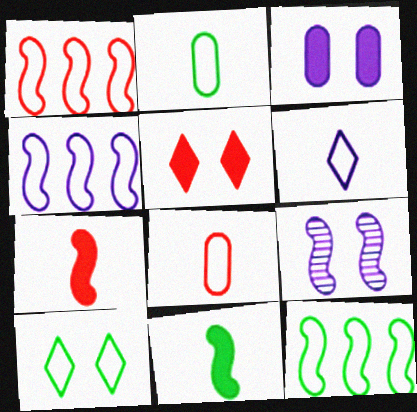[[1, 4, 12], 
[1, 9, 11], 
[2, 10, 12], 
[4, 8, 10], 
[7, 9, 12]]